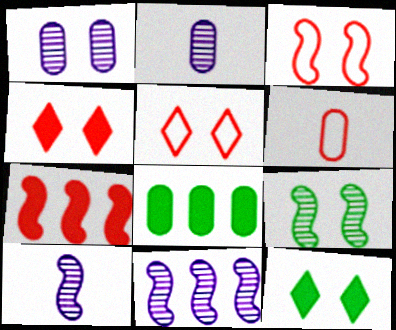[[1, 3, 12], 
[1, 6, 8], 
[5, 8, 10], 
[6, 11, 12]]